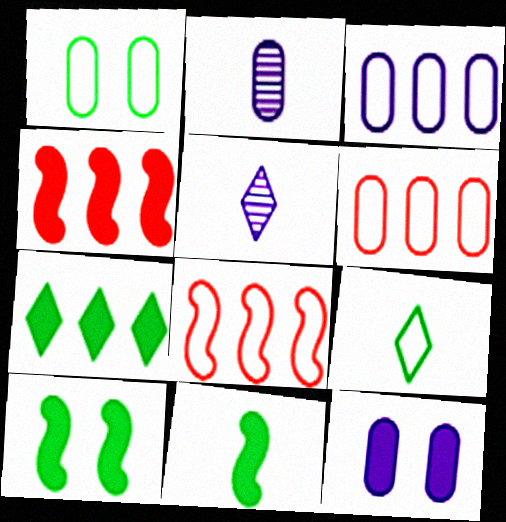[[1, 4, 5], 
[2, 3, 12], 
[5, 6, 10]]